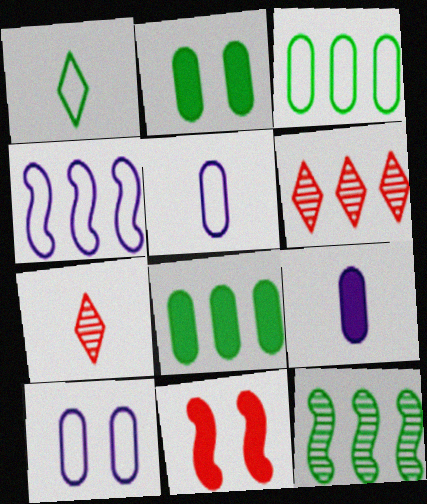[[1, 2, 12], 
[2, 4, 7], 
[4, 6, 8]]